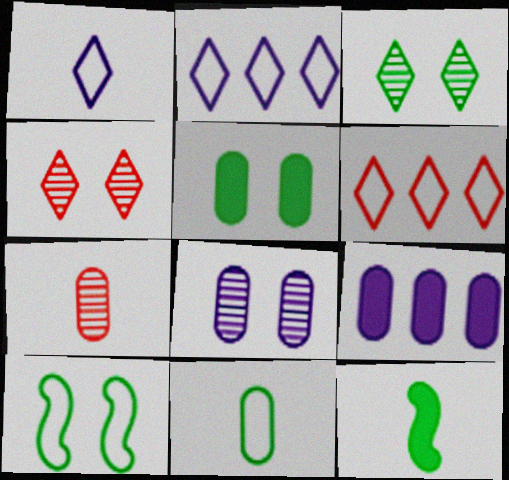[[1, 7, 12], 
[3, 5, 10], 
[6, 8, 12]]